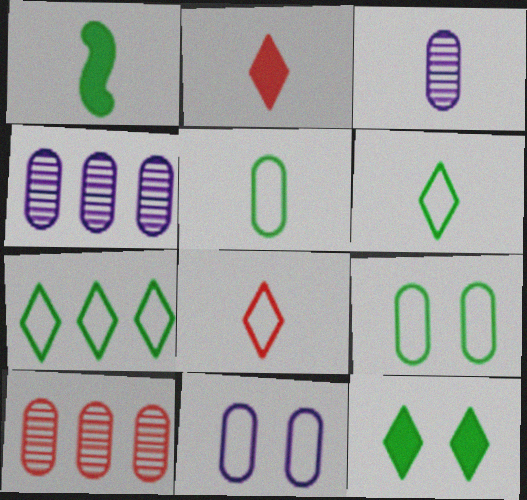[[1, 3, 8]]